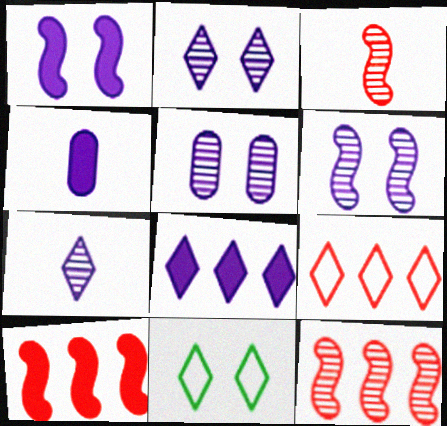[[1, 4, 8], 
[2, 5, 6], 
[4, 11, 12]]